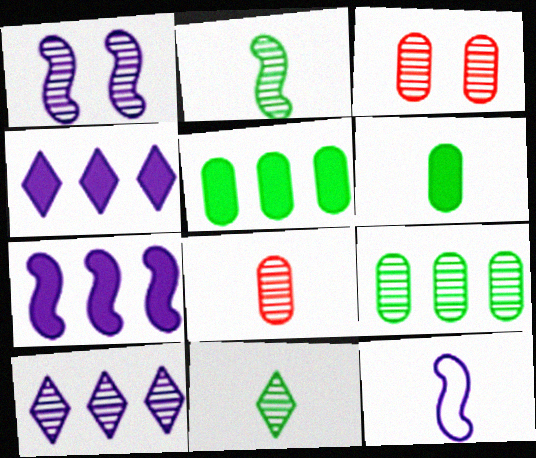[[1, 7, 12], 
[2, 3, 10]]